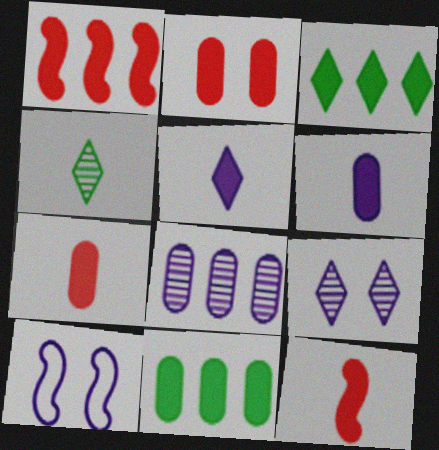[[2, 6, 11], 
[5, 8, 10]]